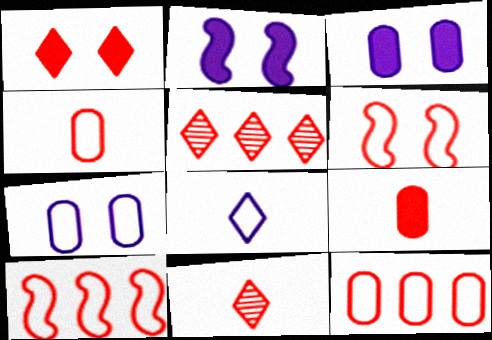[[5, 6, 9]]